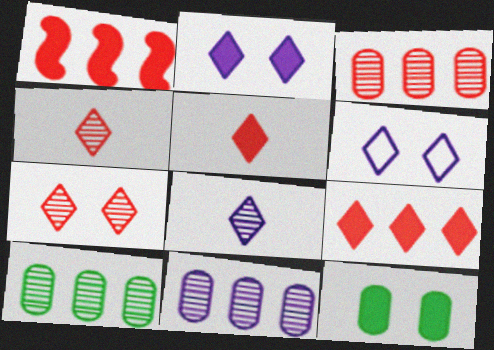[[3, 10, 11]]